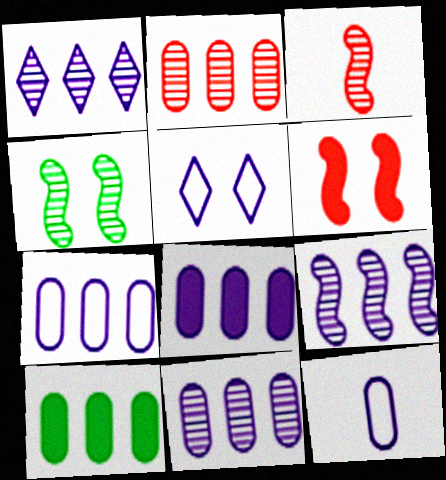[[1, 9, 11], 
[2, 7, 10], 
[3, 4, 9], 
[3, 5, 10], 
[7, 8, 11]]